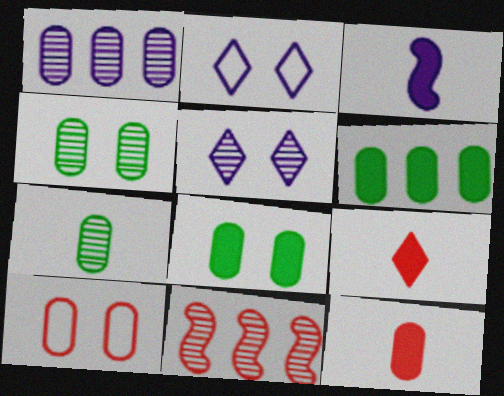[[1, 2, 3], 
[5, 7, 11], 
[9, 10, 11]]